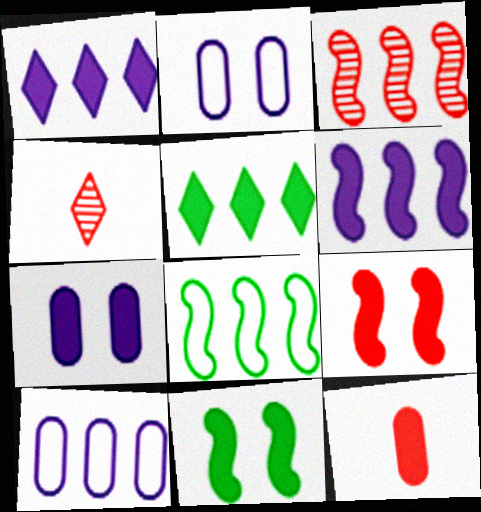[[1, 11, 12], 
[3, 5, 10], 
[3, 6, 8], 
[4, 7, 8], 
[4, 10, 11]]